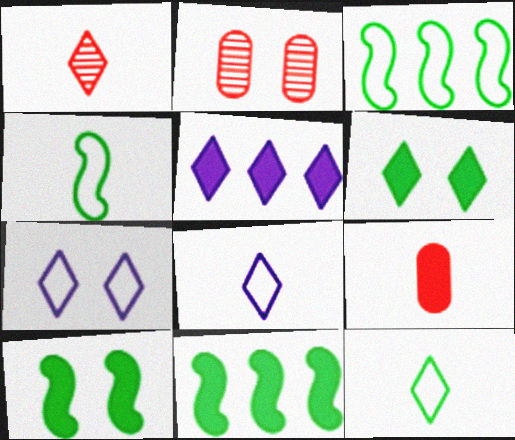[[2, 4, 5], 
[2, 7, 10], 
[2, 8, 11], 
[5, 9, 10]]